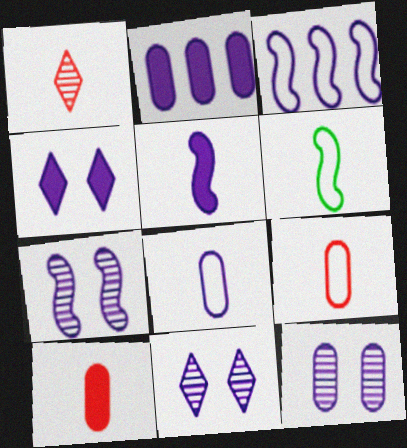[[2, 4, 5], 
[2, 8, 12], 
[3, 5, 7], 
[7, 11, 12]]